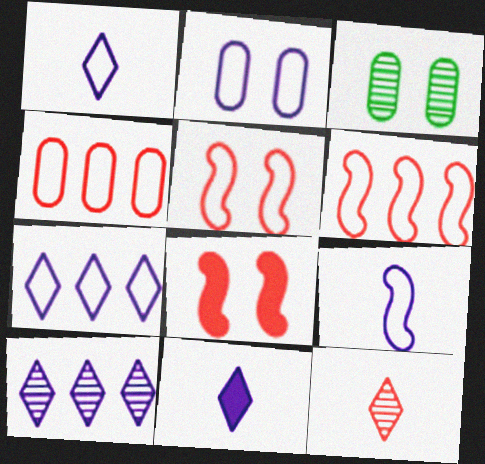[[2, 7, 9], 
[3, 6, 11], 
[4, 8, 12]]